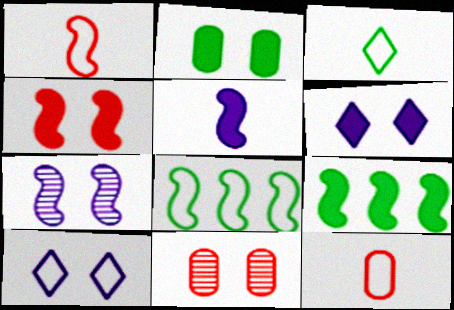[[1, 7, 9], 
[2, 4, 6], 
[4, 5, 9], 
[8, 10, 12]]